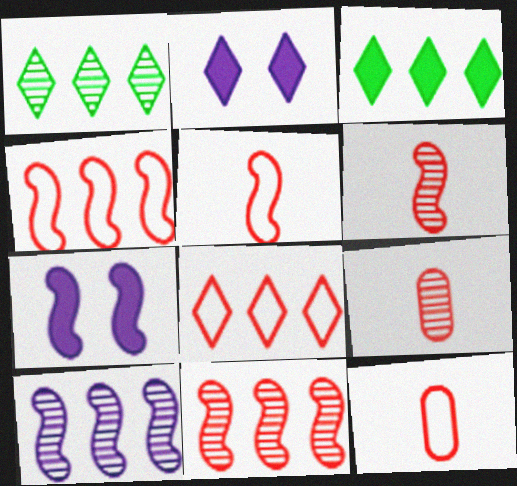[[1, 7, 12]]